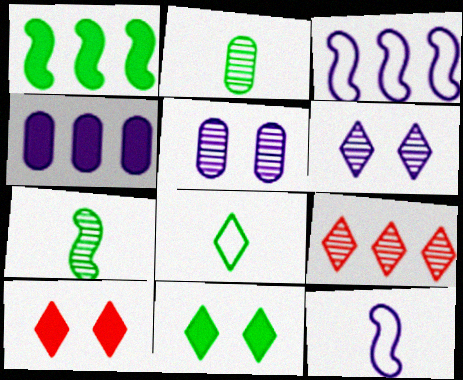[[2, 3, 10], 
[4, 6, 12], 
[5, 7, 9]]